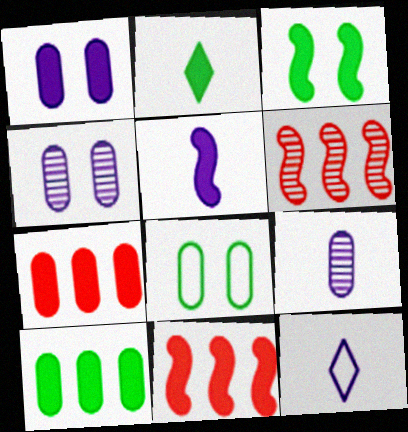[[1, 2, 11], 
[2, 3, 10], 
[3, 5, 11], 
[5, 9, 12], 
[7, 8, 9]]